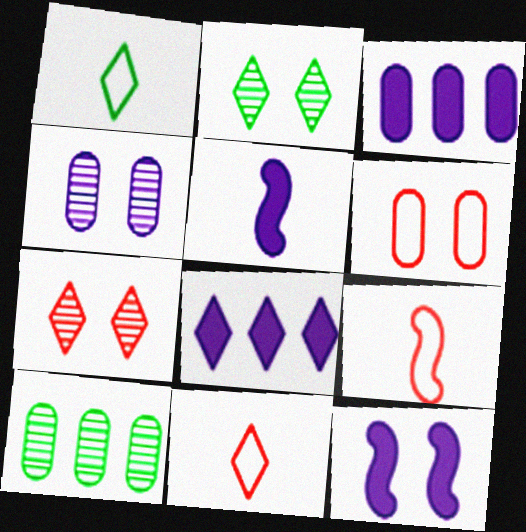[[1, 7, 8], 
[2, 3, 9], 
[2, 6, 12], 
[2, 8, 11], 
[10, 11, 12]]